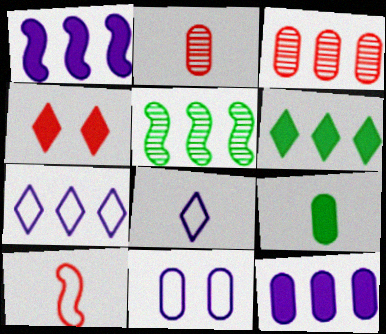[[1, 4, 9], 
[3, 4, 10], 
[3, 9, 11]]